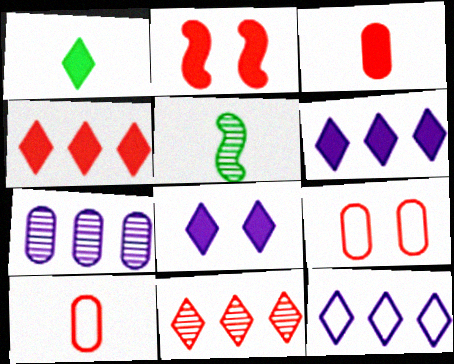[[1, 4, 8], 
[2, 3, 4], 
[2, 10, 11], 
[5, 6, 9]]